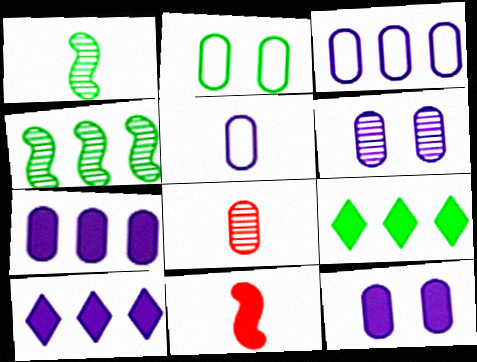[[1, 2, 9], 
[2, 7, 8], 
[5, 6, 7], 
[9, 11, 12]]